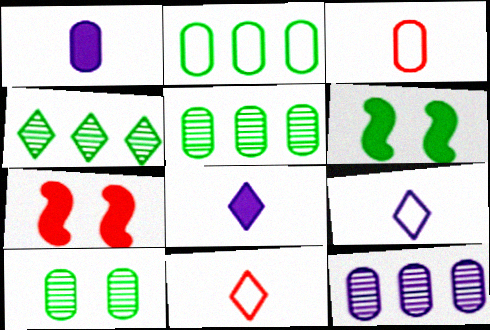[[5, 7, 9], 
[6, 11, 12]]